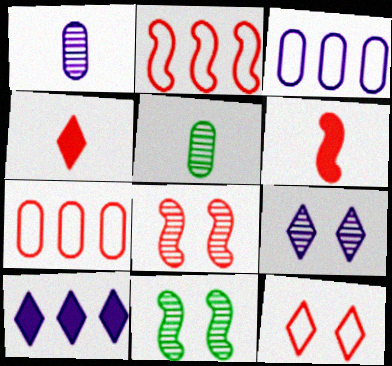[[2, 6, 8], 
[3, 4, 11], 
[4, 7, 8]]